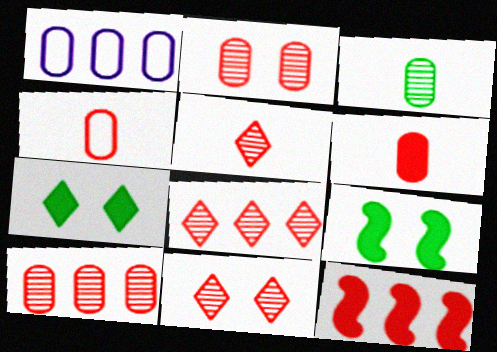[[1, 5, 9], 
[4, 11, 12], 
[5, 8, 11]]